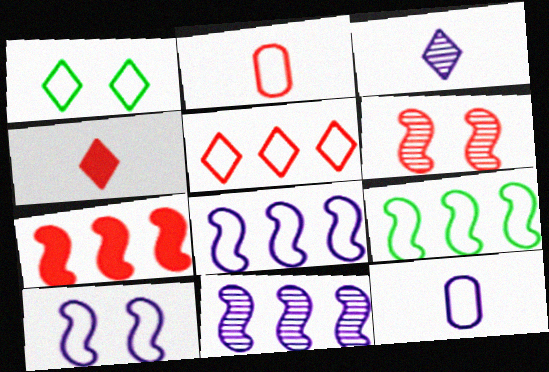[[1, 2, 8], 
[7, 9, 11]]